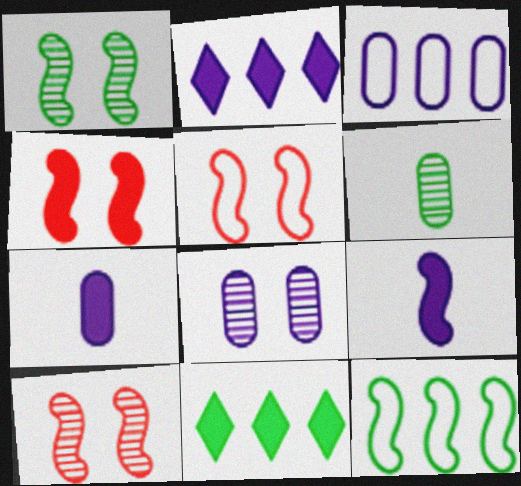[[2, 5, 6], 
[3, 7, 8], 
[4, 5, 10], 
[4, 7, 11], 
[9, 10, 12]]